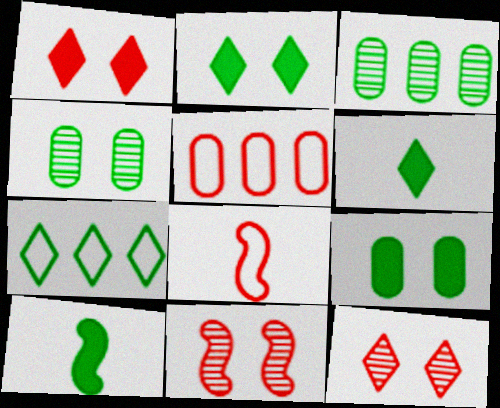[[4, 7, 10]]